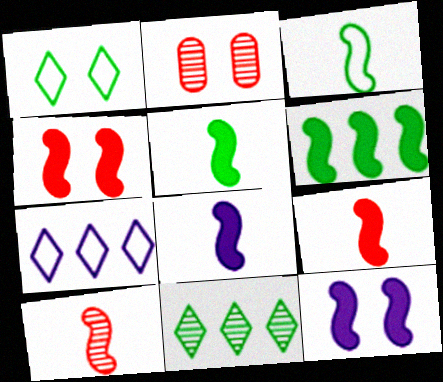[[1, 2, 12], 
[2, 5, 7], 
[3, 8, 10], 
[4, 6, 8], 
[5, 8, 9], 
[6, 9, 12]]